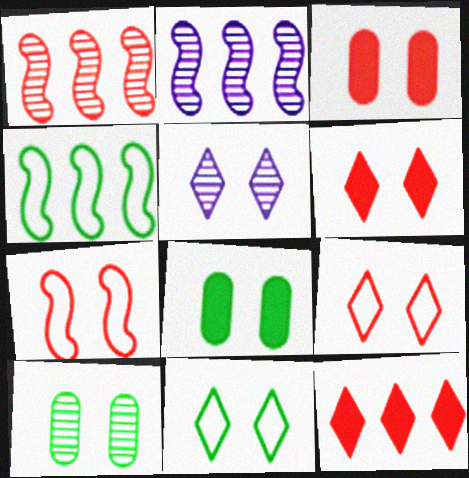[[5, 6, 11], 
[5, 7, 8]]